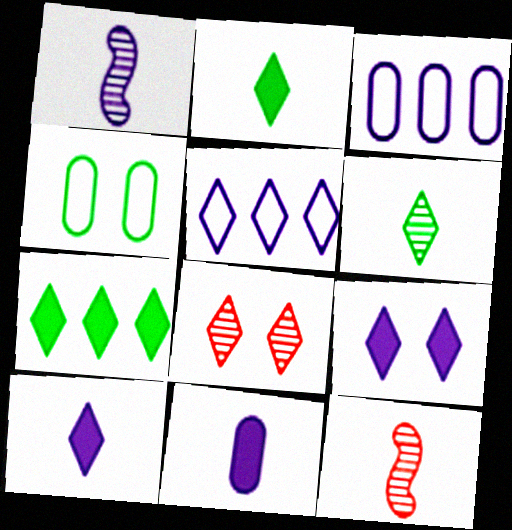[[1, 3, 9], 
[2, 5, 8]]